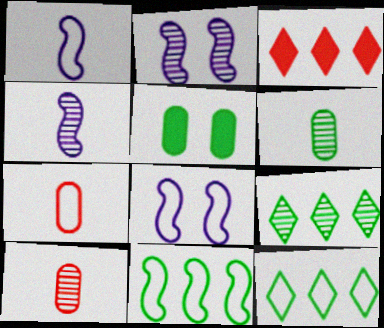[[2, 9, 10], 
[3, 6, 8], 
[7, 8, 12]]